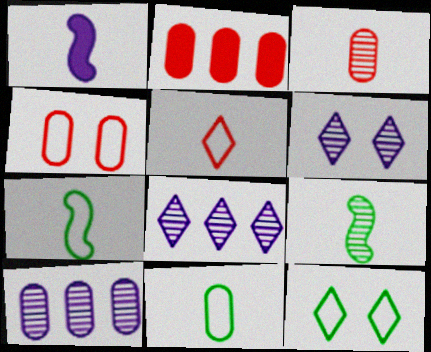[[2, 3, 4], 
[2, 6, 7]]